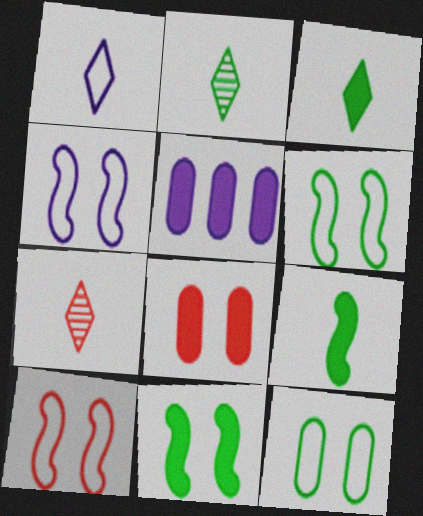[[1, 3, 7], 
[2, 5, 10], 
[4, 6, 10], 
[5, 6, 7]]